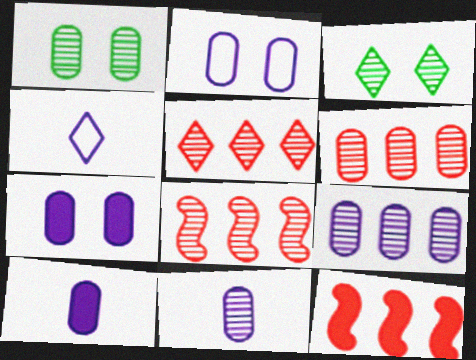[[1, 4, 12], 
[1, 6, 11], 
[2, 9, 10], 
[3, 8, 11], 
[5, 6, 8]]